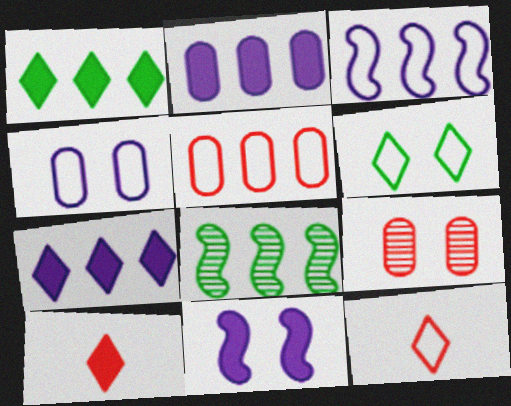[[4, 8, 10], 
[5, 7, 8], 
[6, 9, 11]]